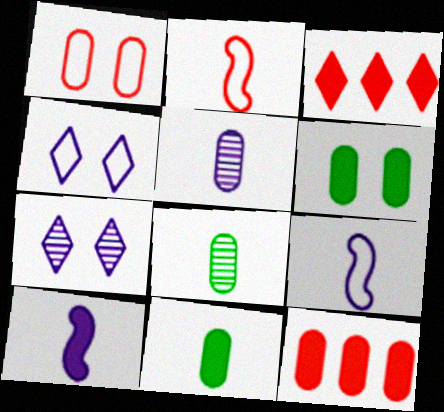[[3, 6, 10]]